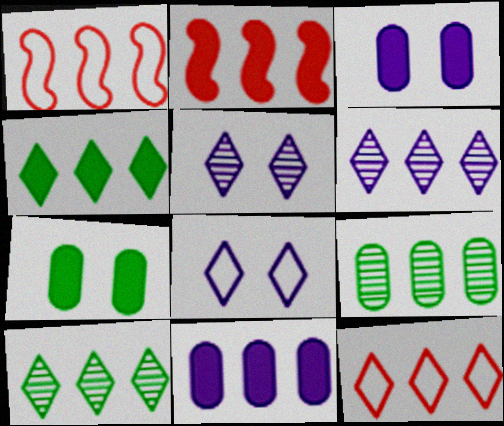[[1, 10, 11], 
[2, 4, 11], 
[4, 6, 12]]